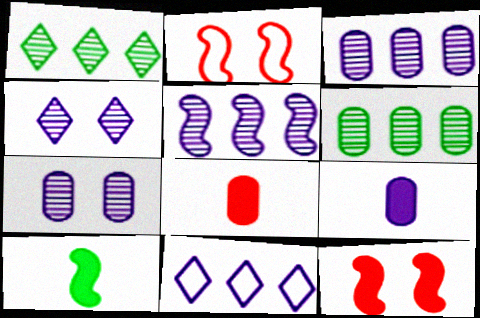[[1, 2, 9], 
[2, 5, 10]]